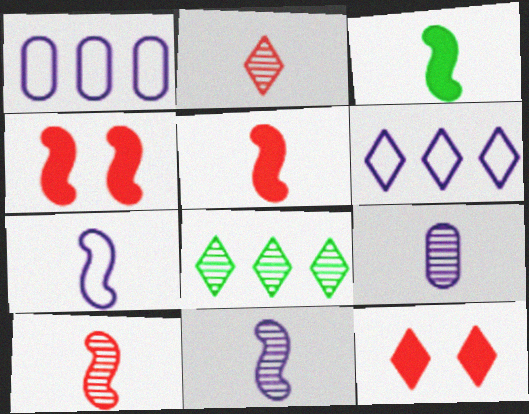[[3, 7, 10]]